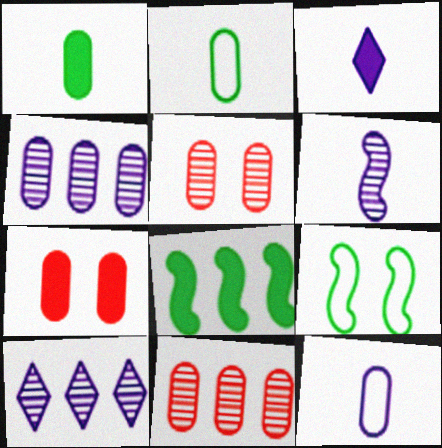[[2, 4, 7], 
[3, 6, 12], 
[3, 7, 8], 
[3, 9, 11]]